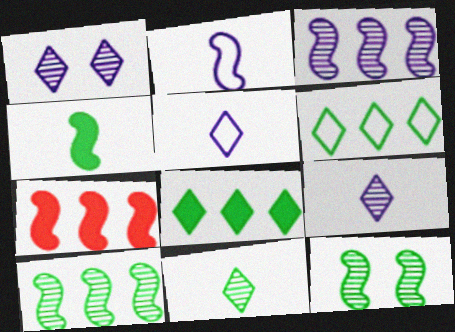[[2, 7, 12]]